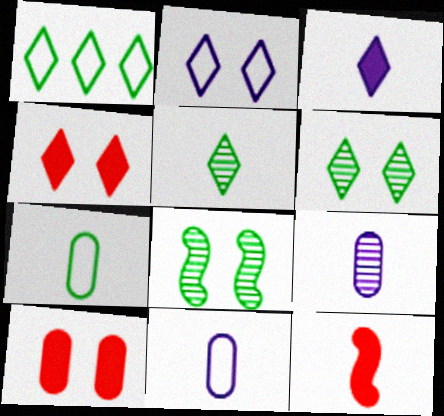[[2, 4, 6], 
[2, 8, 10], 
[5, 11, 12]]